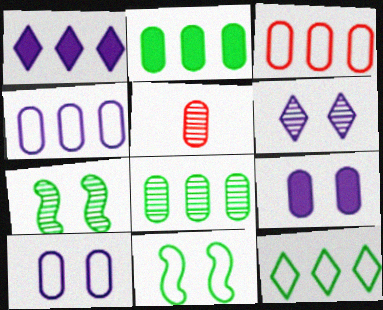[[1, 5, 11], 
[2, 5, 10]]